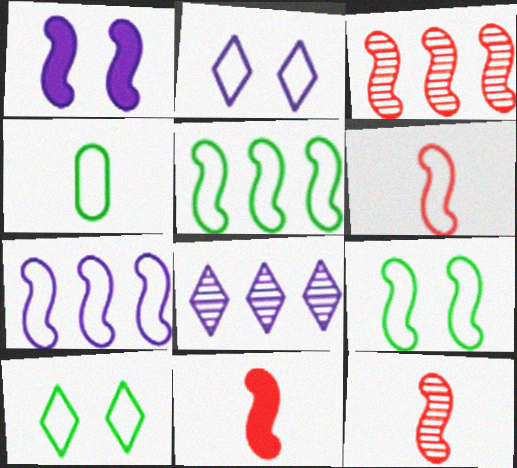[[1, 5, 12], 
[4, 5, 10], 
[6, 7, 9], 
[6, 11, 12]]